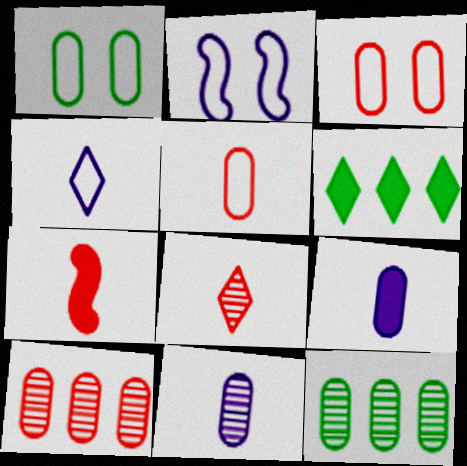[[1, 9, 10], 
[3, 9, 12], 
[5, 7, 8]]